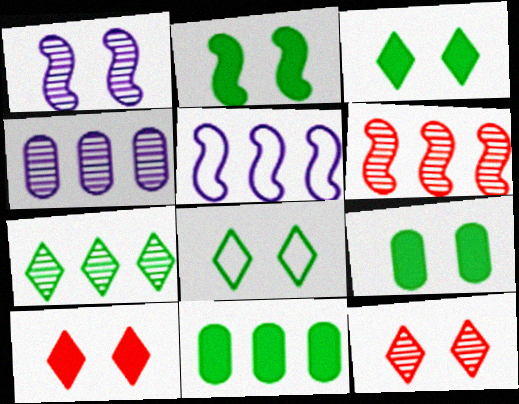[[2, 3, 9], 
[4, 6, 7]]